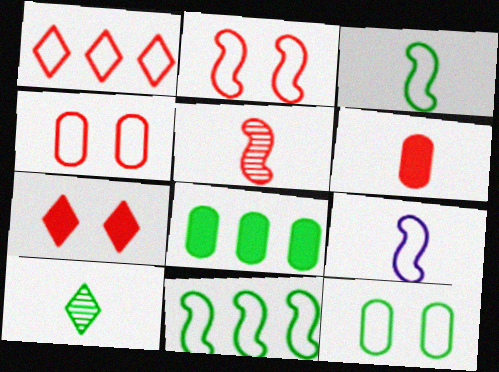[[1, 9, 12], 
[2, 9, 11], 
[6, 9, 10]]